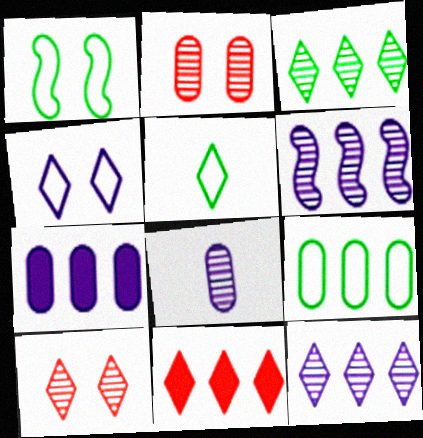[[1, 5, 9], 
[1, 8, 11], 
[6, 9, 11]]